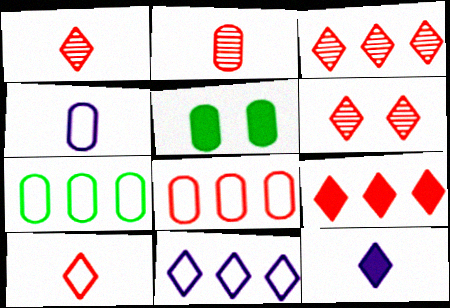[[1, 3, 6], 
[6, 9, 10]]